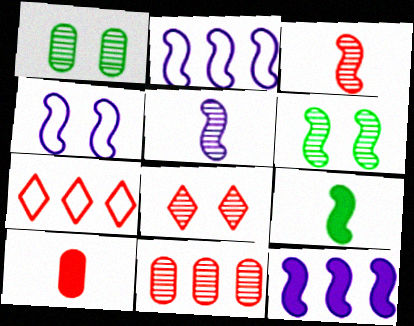[[3, 8, 11], 
[4, 5, 12]]